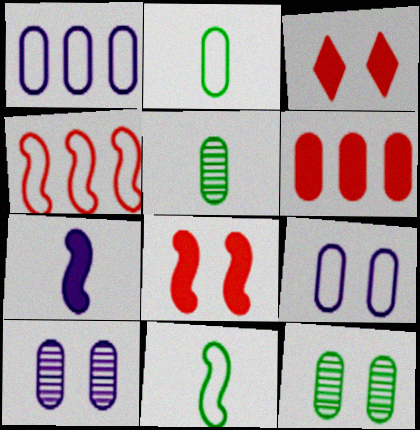[[2, 6, 10], 
[5, 6, 9]]